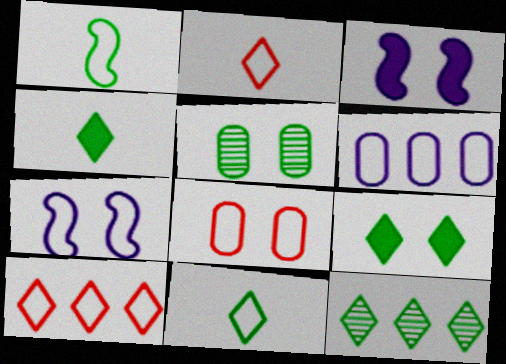[[9, 11, 12]]